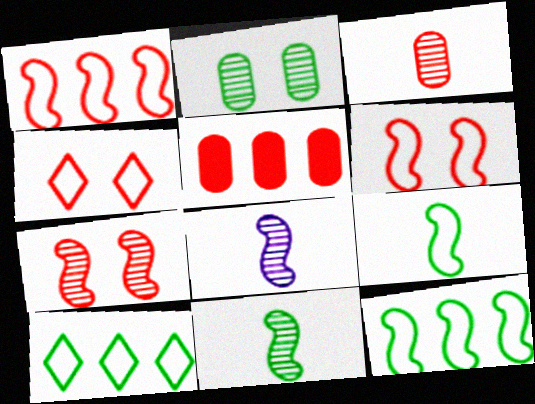[]